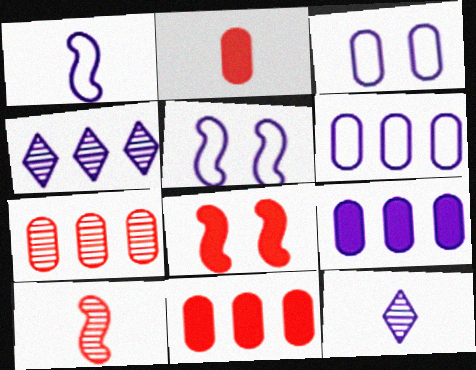[[5, 9, 12]]